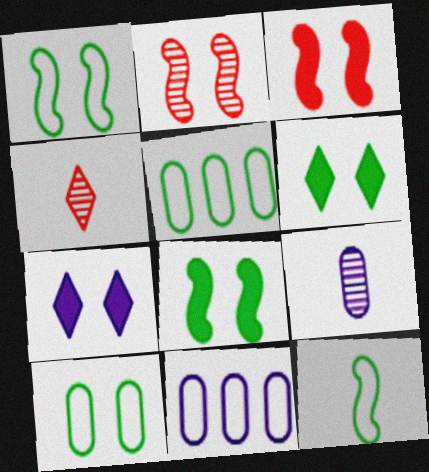[[2, 7, 10], 
[4, 8, 11]]